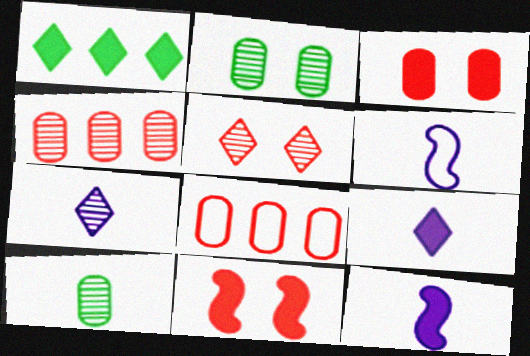[[1, 3, 12]]